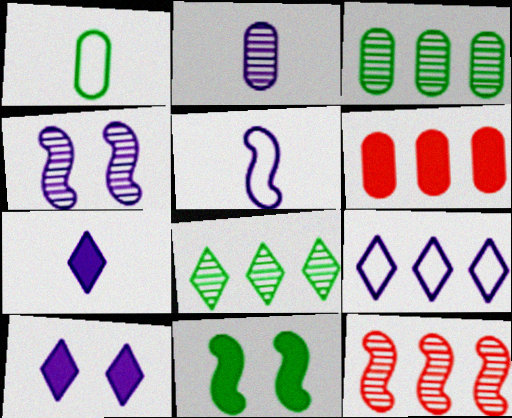[[1, 8, 11], 
[1, 10, 12], 
[2, 5, 7], 
[5, 11, 12], 
[6, 7, 11]]